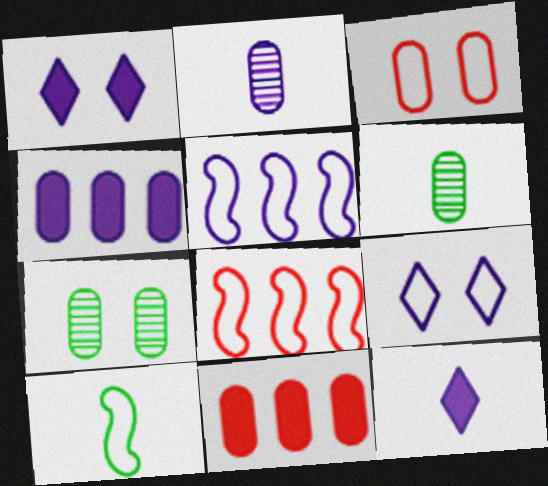[[1, 2, 5], 
[1, 6, 8], 
[3, 4, 6], 
[7, 8, 12]]